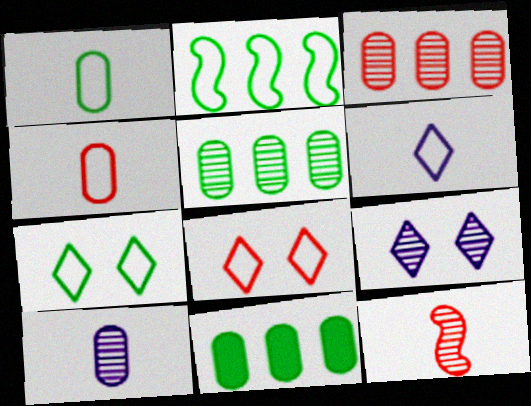[[1, 2, 7], 
[5, 9, 12]]